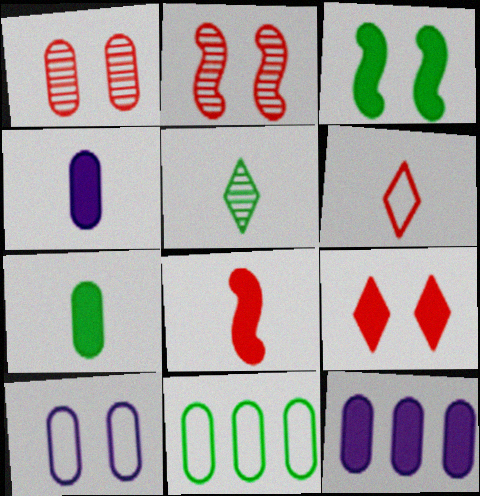[[1, 4, 11], 
[3, 5, 11]]